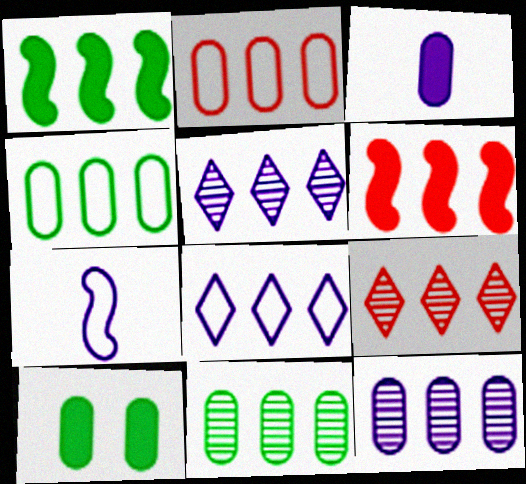[[1, 2, 5], 
[2, 6, 9], 
[4, 5, 6], 
[6, 8, 11], 
[7, 9, 10]]